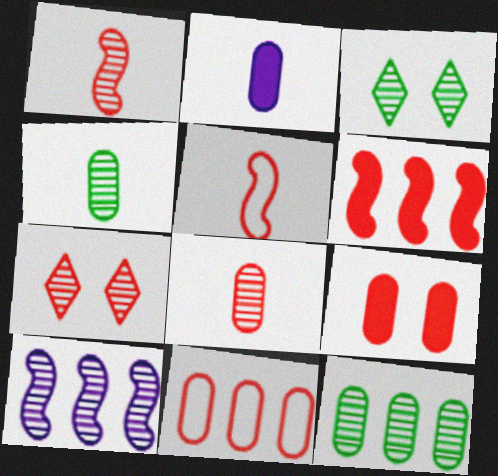[[3, 8, 10], 
[4, 7, 10], 
[8, 9, 11]]